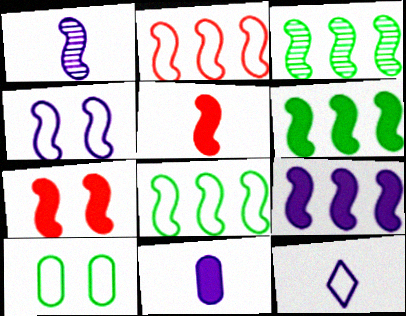[[1, 4, 9], 
[1, 7, 8], 
[1, 11, 12], 
[2, 3, 9], 
[2, 10, 12], 
[3, 4, 5], 
[3, 6, 8]]